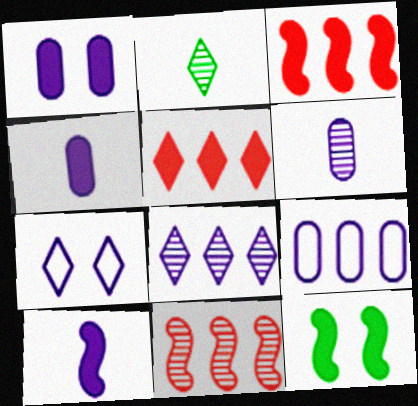[[1, 6, 9], 
[2, 5, 7], 
[3, 10, 12], 
[4, 5, 12]]